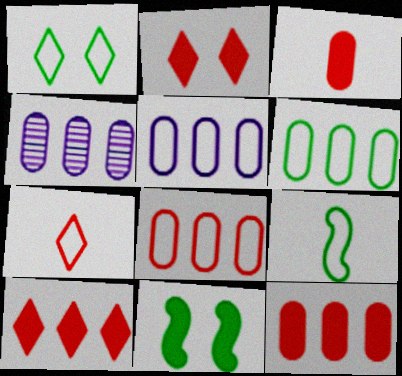[[1, 6, 9], 
[2, 4, 9], 
[4, 6, 12], 
[4, 7, 11], 
[5, 6, 8]]